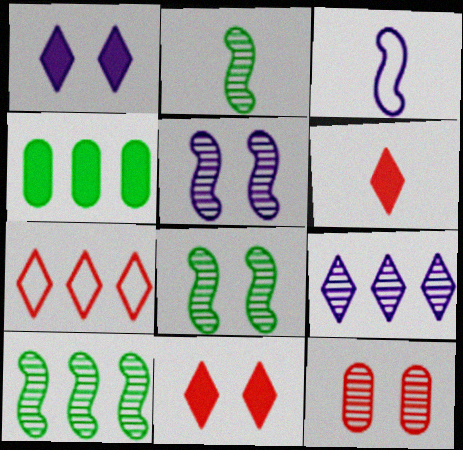[[2, 8, 10], 
[2, 9, 12]]